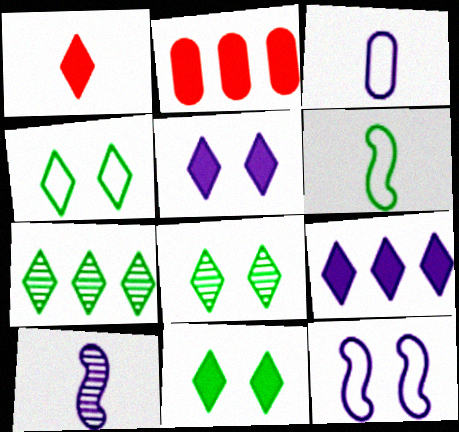[[1, 9, 11], 
[2, 4, 10], 
[4, 8, 11]]